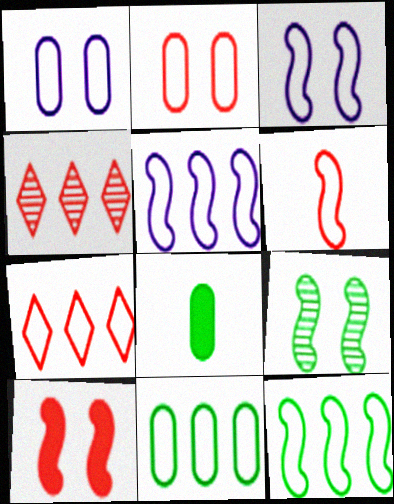[[2, 6, 7], 
[3, 4, 8], 
[3, 6, 12], 
[3, 9, 10], 
[5, 7, 11]]